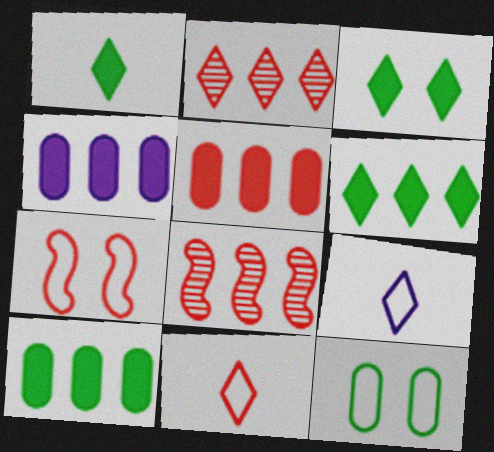[[1, 3, 6], 
[2, 3, 9], 
[4, 5, 10]]